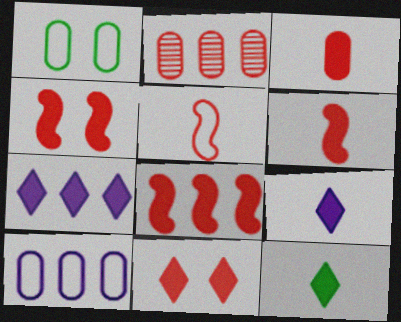[[2, 5, 11], 
[3, 8, 11], 
[4, 6, 8], 
[7, 11, 12]]